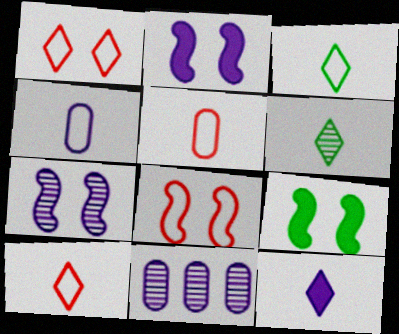[[6, 10, 12], 
[7, 8, 9], 
[9, 10, 11]]